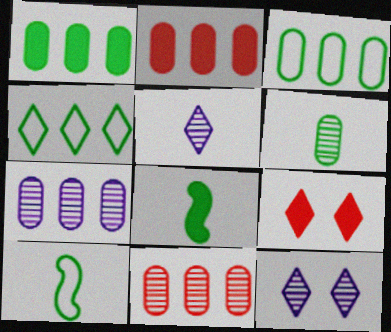[[2, 3, 7], 
[2, 10, 12], 
[4, 5, 9], 
[7, 9, 10]]